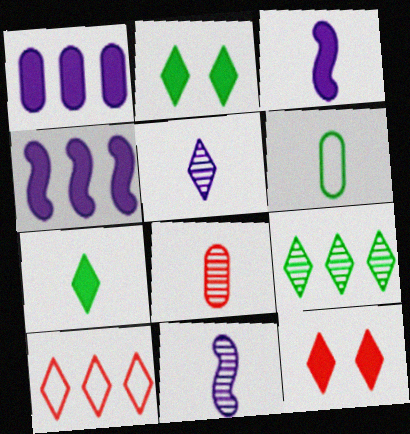[[2, 5, 10]]